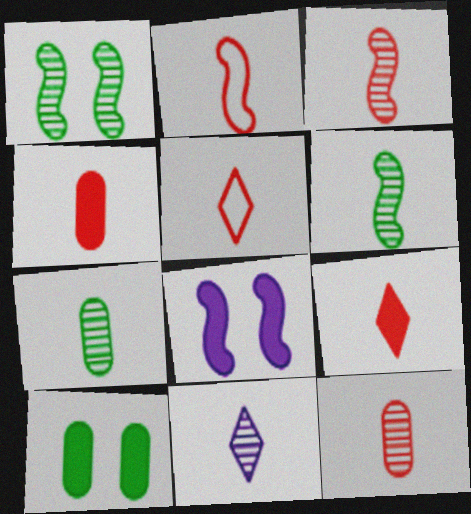[[2, 9, 12], 
[3, 4, 5], 
[3, 7, 11], 
[6, 11, 12]]